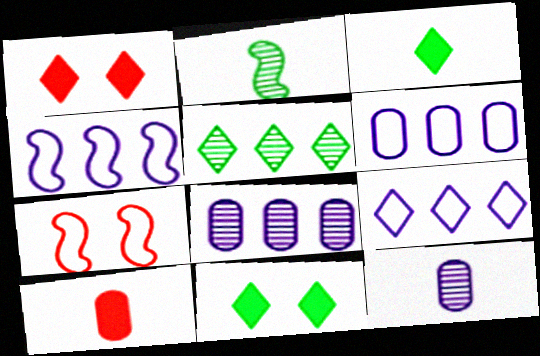[[1, 2, 6], 
[3, 7, 8], 
[4, 6, 9]]